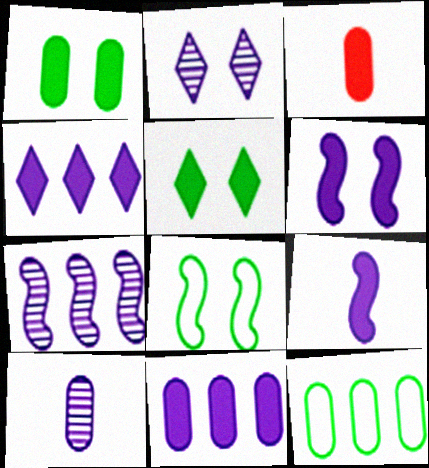[[1, 3, 11], 
[2, 7, 10]]